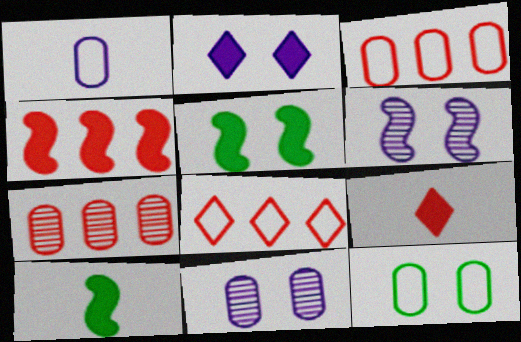[[1, 3, 12], 
[4, 7, 8], 
[8, 10, 11]]